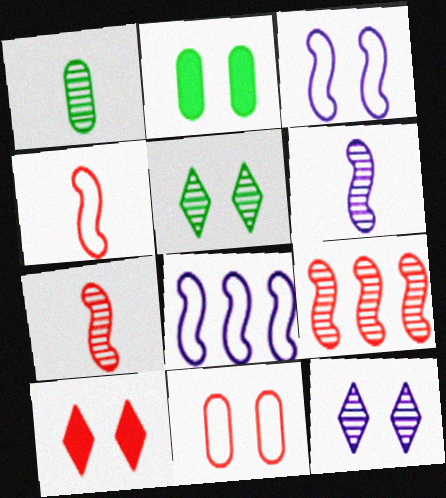[[1, 8, 10], 
[1, 9, 12]]